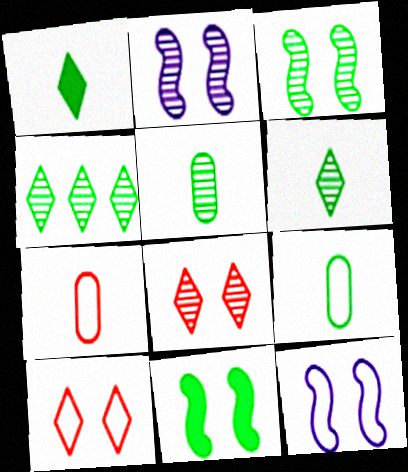[[3, 4, 5], 
[4, 9, 11]]